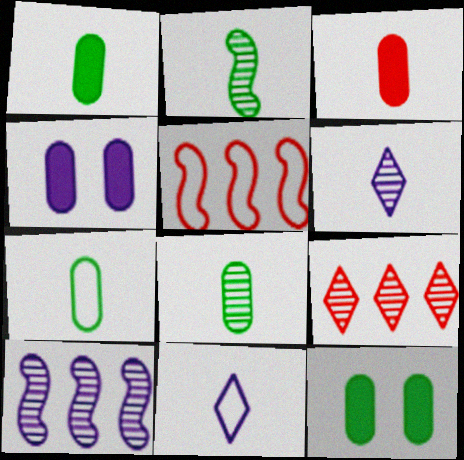[[1, 7, 8], 
[2, 3, 11], 
[4, 10, 11], 
[5, 6, 12]]